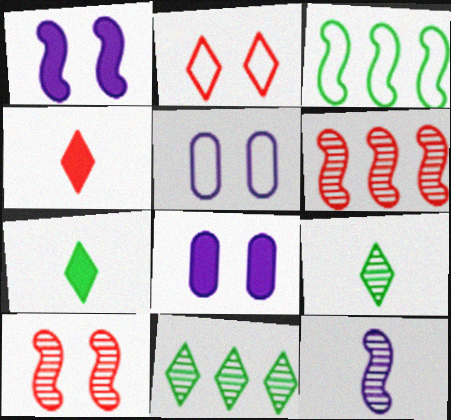[[5, 6, 7]]